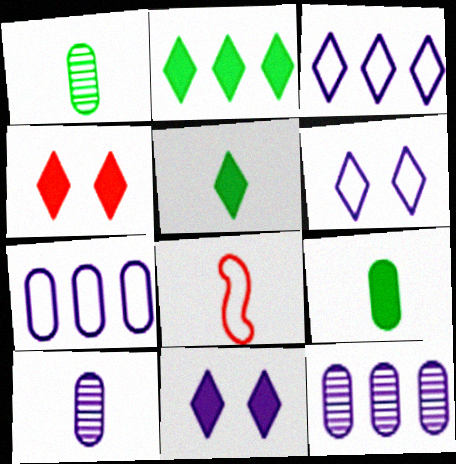[[5, 8, 10]]